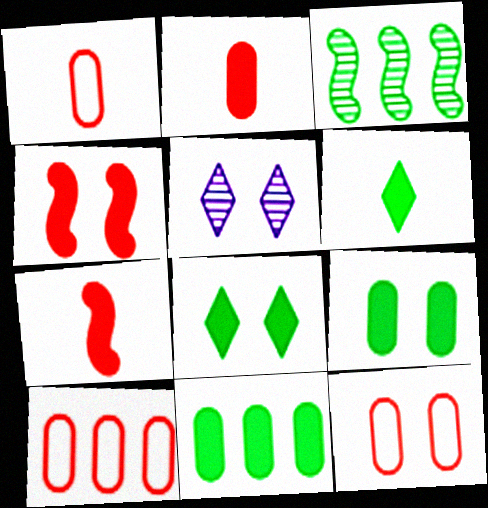[[1, 10, 12]]